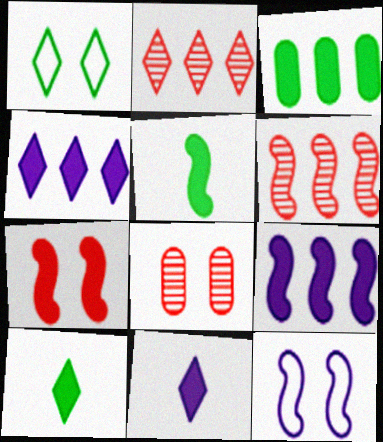[[1, 2, 11], 
[3, 7, 11], 
[5, 6, 12], 
[5, 7, 9]]